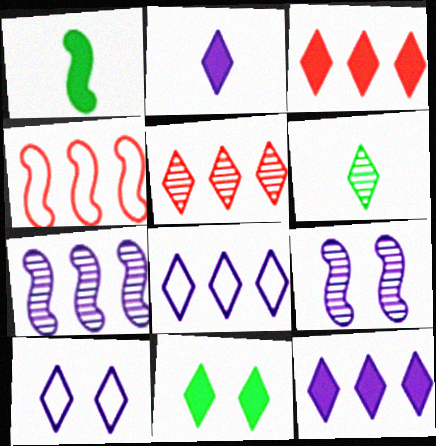[[1, 4, 9], 
[2, 3, 11], 
[3, 6, 10]]